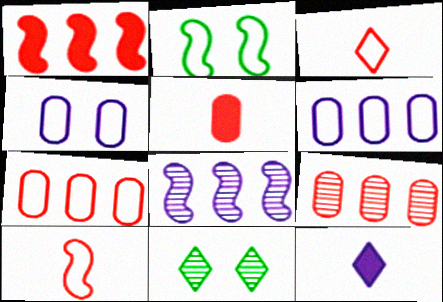[[2, 3, 6], 
[2, 9, 12], 
[4, 8, 12]]